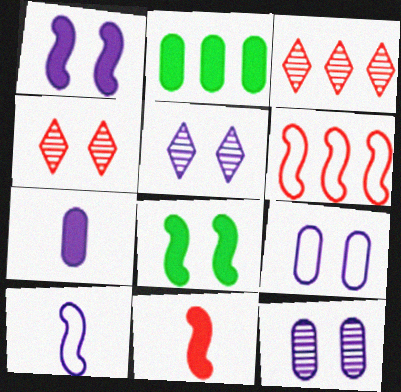[[1, 5, 9], 
[2, 4, 10], 
[4, 8, 9]]